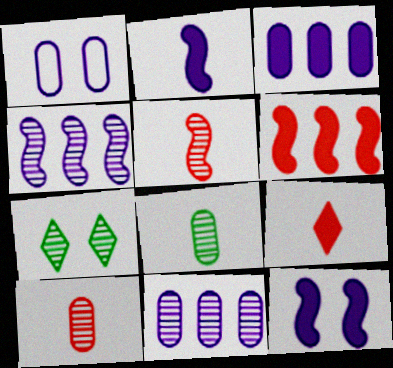[[4, 7, 10], 
[5, 7, 11]]